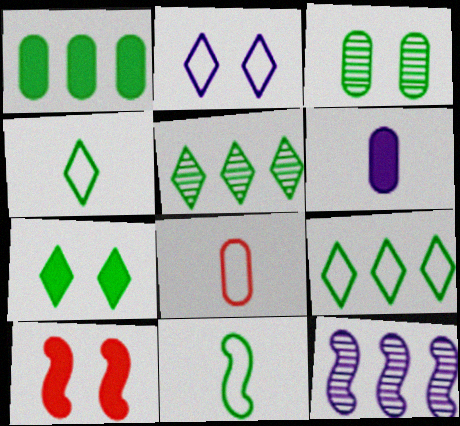[[2, 3, 10], 
[2, 6, 12], 
[4, 5, 7], 
[7, 8, 12], 
[10, 11, 12]]